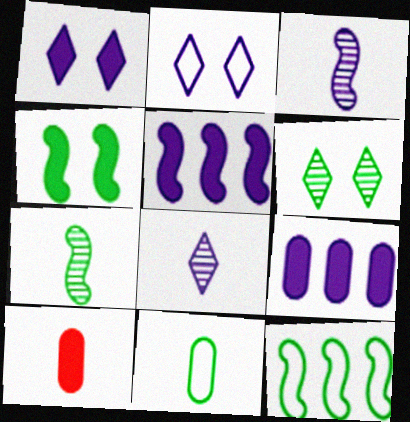[[2, 3, 9], 
[4, 7, 12]]